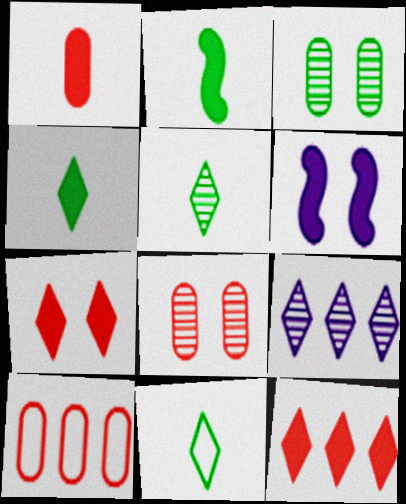[[1, 8, 10], 
[4, 5, 11], 
[5, 6, 10], 
[7, 9, 11]]